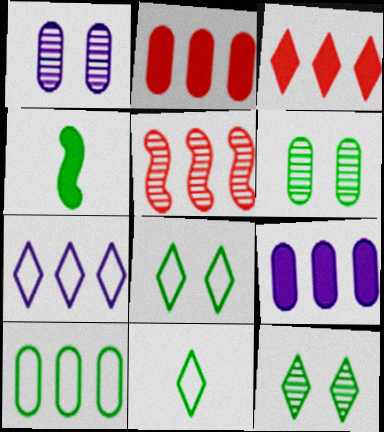[[4, 10, 12]]